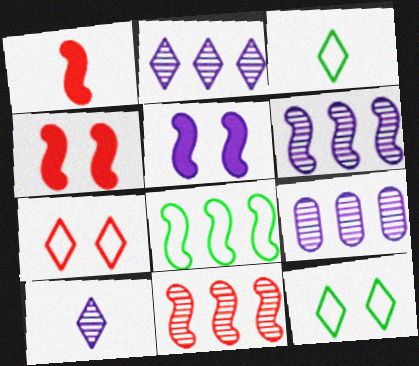[[1, 9, 12], 
[2, 6, 9], 
[3, 4, 9]]